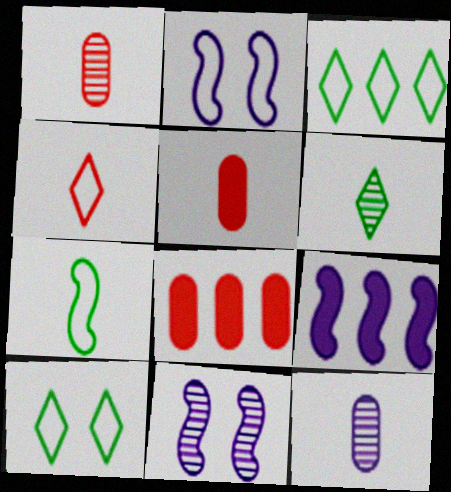[[1, 9, 10], 
[2, 6, 8], 
[3, 5, 11]]